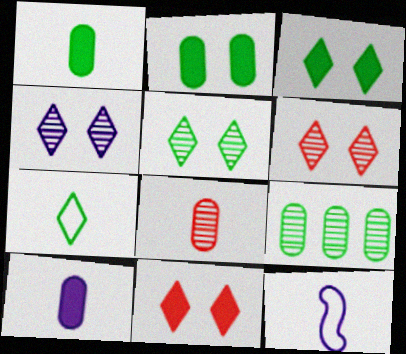[[4, 5, 6], 
[9, 11, 12]]